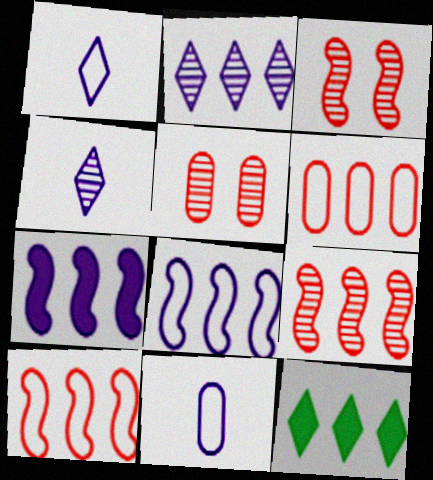[[3, 11, 12]]